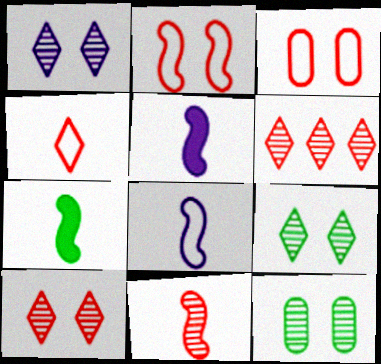[[1, 9, 10], 
[7, 8, 11]]